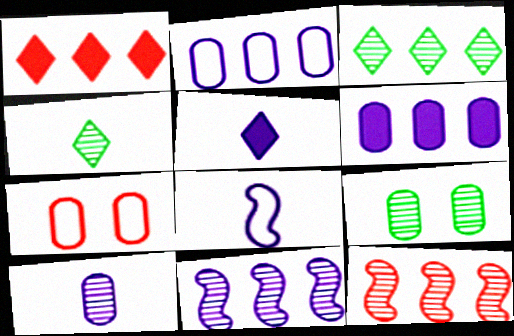[[1, 8, 9], 
[5, 8, 10]]